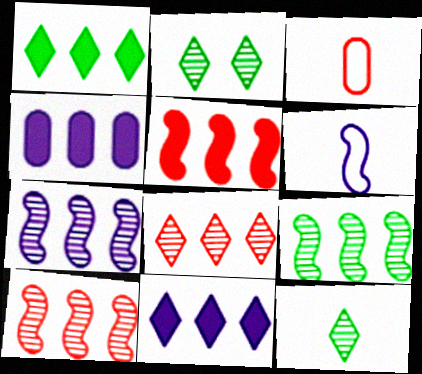[[1, 4, 5], 
[7, 9, 10]]